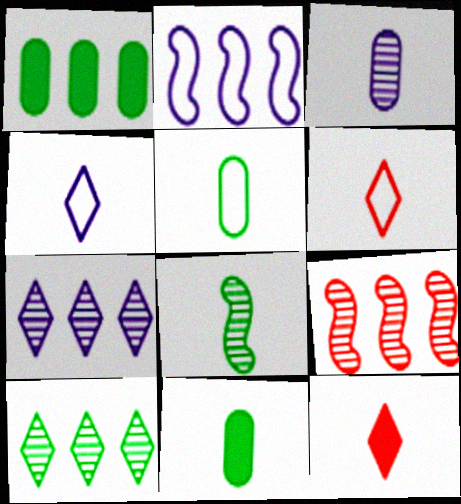[]